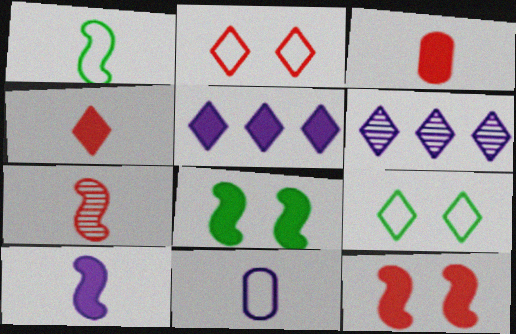[[1, 7, 10], 
[3, 5, 8], 
[4, 6, 9]]